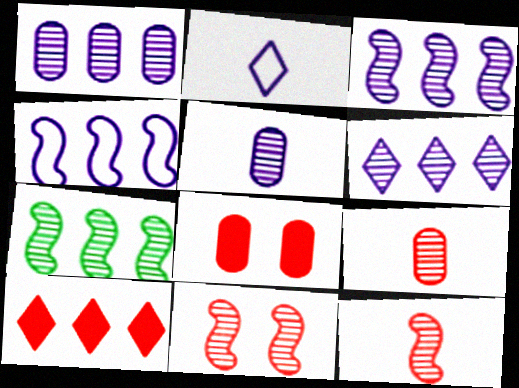[[1, 3, 6], 
[2, 7, 8]]